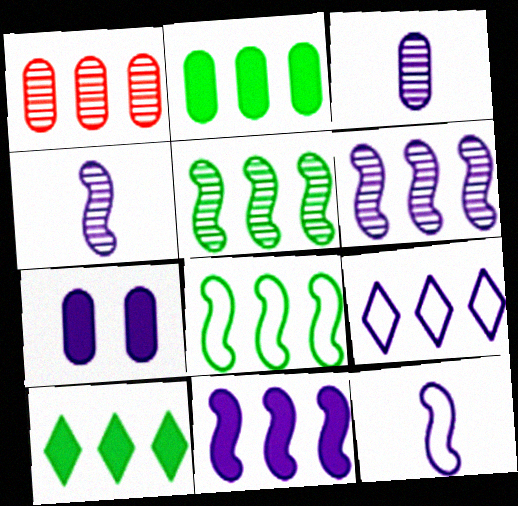[[4, 7, 9]]